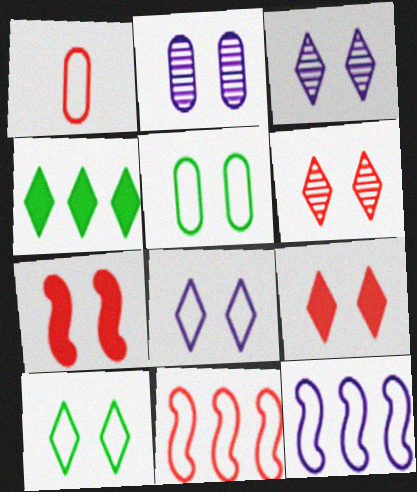[[1, 10, 12], 
[2, 7, 10], 
[3, 5, 7], 
[3, 9, 10]]